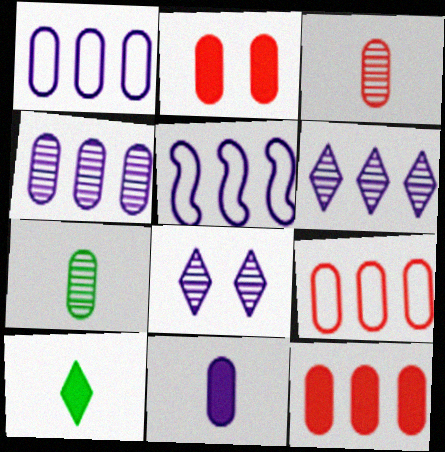[[1, 2, 7], 
[2, 3, 9], 
[5, 8, 11]]